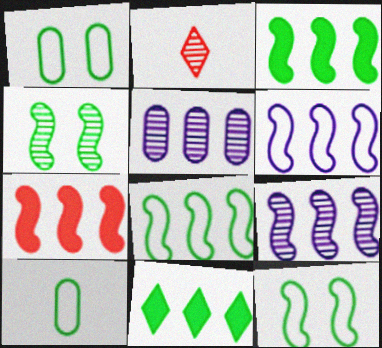[[2, 4, 5], 
[4, 10, 11], 
[7, 8, 9]]